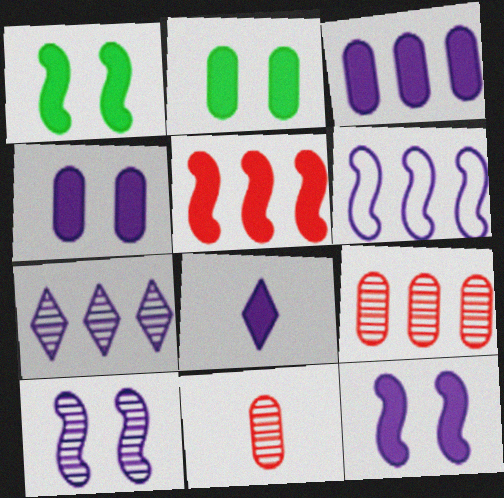[[2, 5, 8], 
[3, 6, 7], 
[3, 8, 12]]